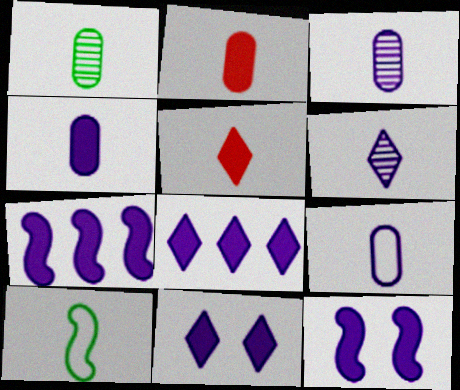[[1, 2, 9], 
[2, 6, 10], 
[3, 4, 9], 
[3, 5, 10], 
[4, 7, 11], 
[4, 8, 12]]